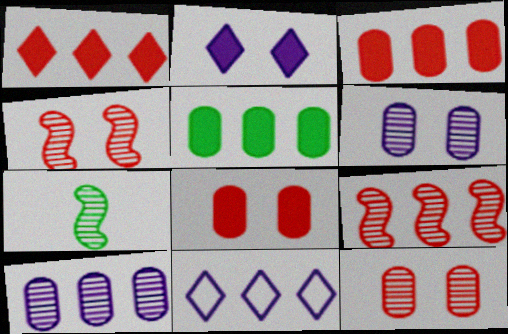[[5, 9, 11], 
[7, 8, 11]]